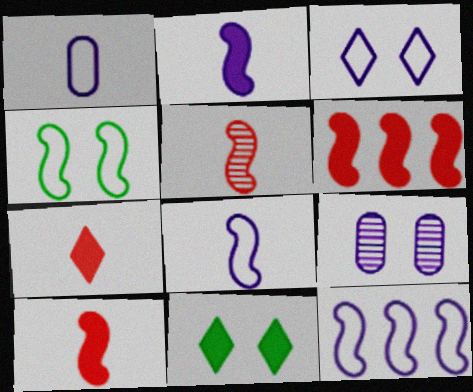[[1, 3, 12]]